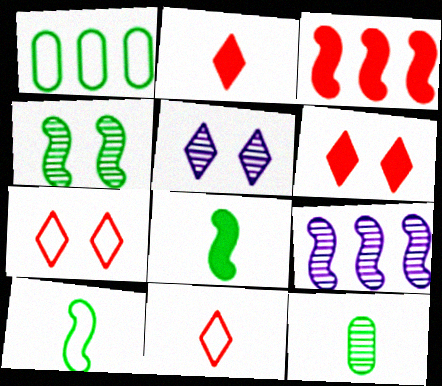[]